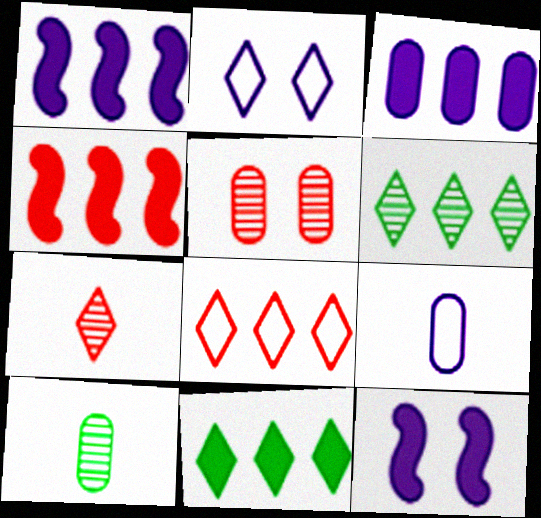[[2, 4, 10], 
[2, 7, 11], 
[3, 4, 11], 
[8, 10, 12]]